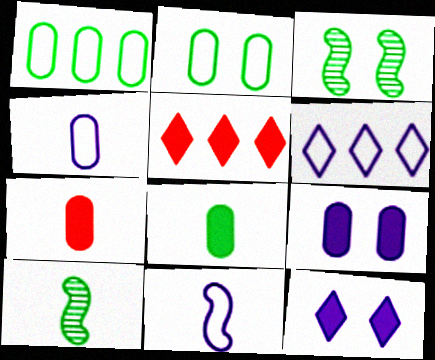[[3, 4, 5], 
[3, 6, 7]]